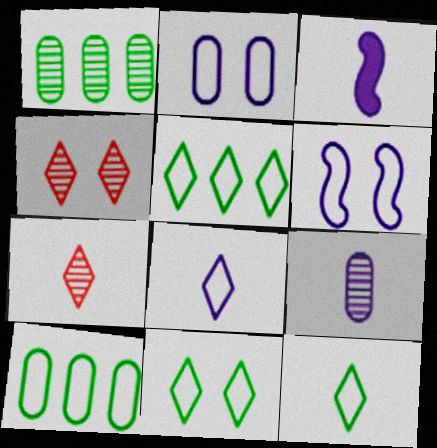[[3, 4, 10], 
[3, 8, 9], 
[5, 11, 12]]